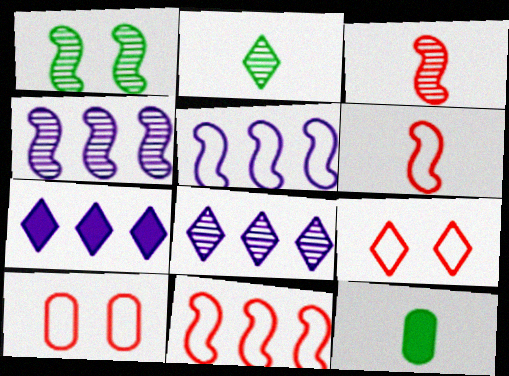[[1, 3, 4], 
[2, 7, 9], 
[4, 9, 12]]